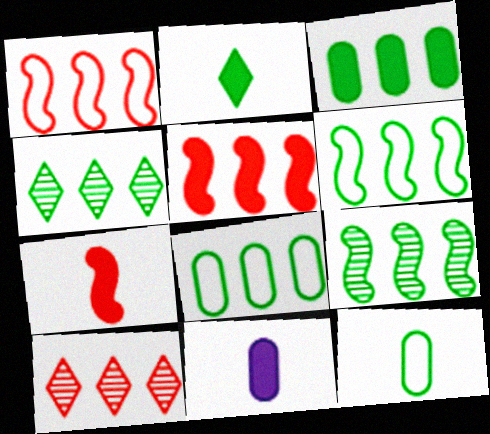[[2, 7, 11], 
[3, 4, 6]]